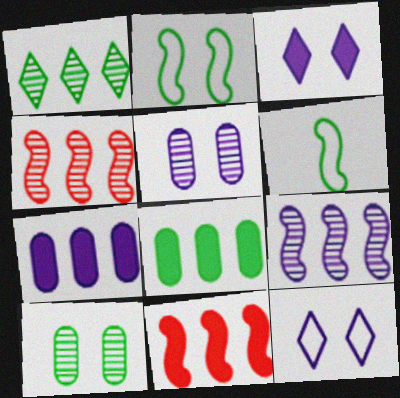[]